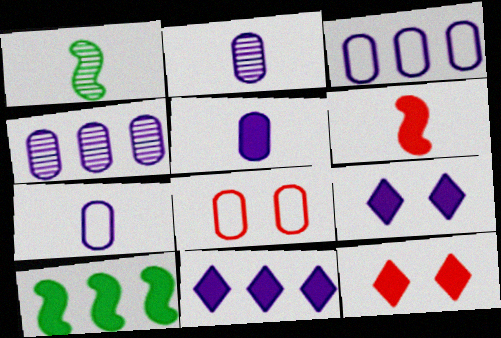[[1, 3, 12], 
[1, 8, 11], 
[2, 5, 7], 
[5, 10, 12]]